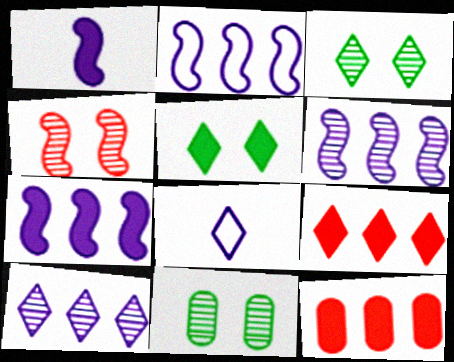[[1, 5, 12], 
[2, 6, 7], 
[3, 8, 9]]